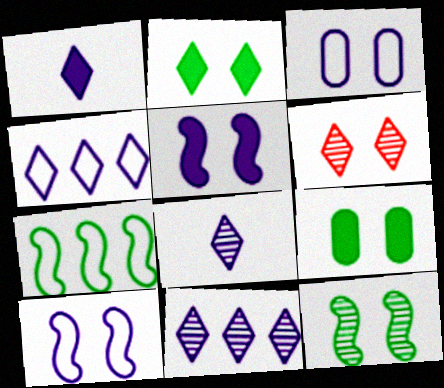[[6, 9, 10]]